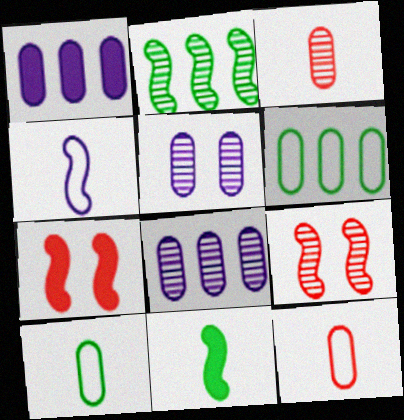[[2, 4, 7]]